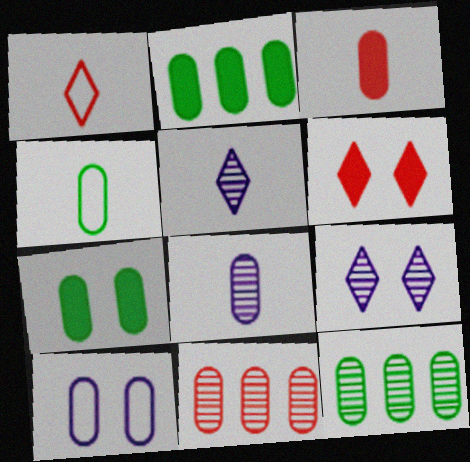[[3, 4, 8], 
[3, 10, 12], 
[4, 7, 12]]